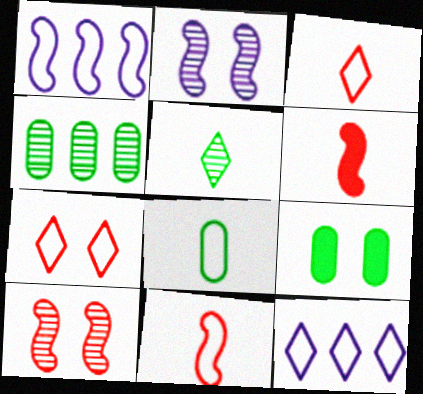[[1, 7, 8], 
[2, 7, 9], 
[4, 8, 9]]